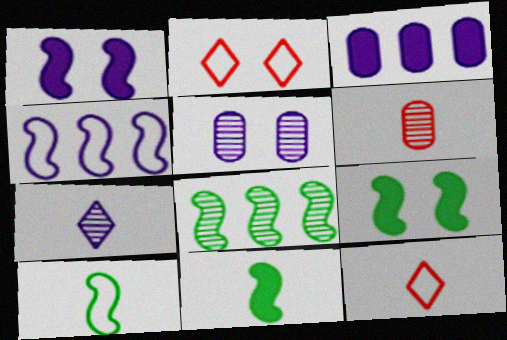[[2, 5, 9], 
[8, 9, 10]]